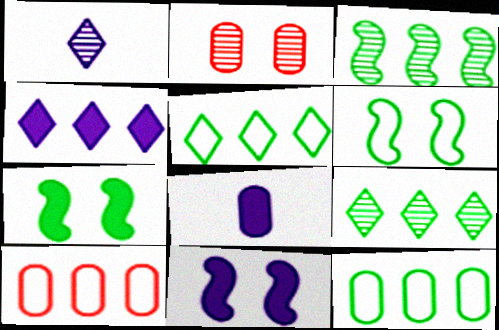[[1, 2, 3], 
[1, 7, 10], 
[2, 8, 12], 
[3, 4, 10], 
[4, 8, 11]]